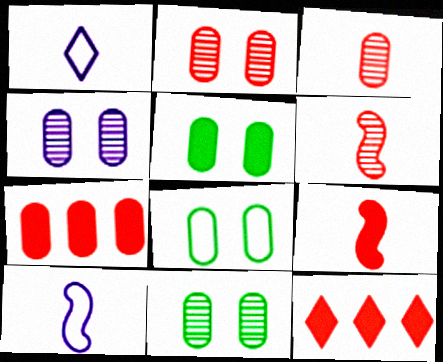[[2, 4, 11], 
[5, 8, 11], 
[10, 11, 12]]